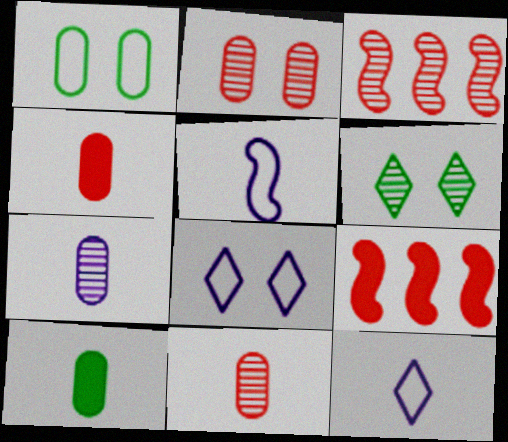[[3, 6, 7], 
[3, 8, 10]]